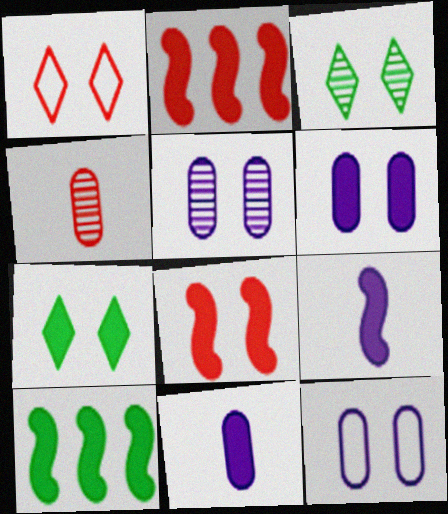[[1, 2, 4], 
[2, 7, 11], 
[3, 8, 12], 
[5, 6, 12], 
[6, 7, 8], 
[8, 9, 10]]